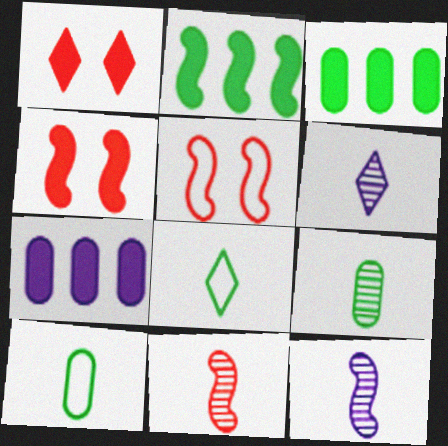[[2, 5, 12], 
[3, 5, 6], 
[6, 9, 11]]